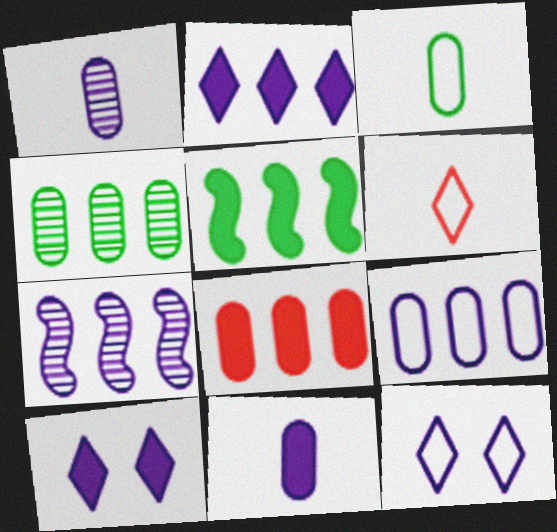[[2, 5, 8], 
[2, 7, 9], 
[4, 8, 9], 
[7, 11, 12]]